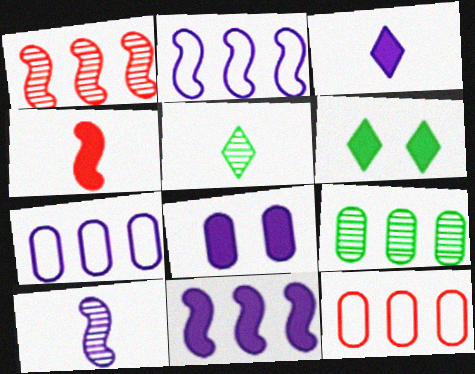[[3, 8, 11], 
[6, 10, 12]]